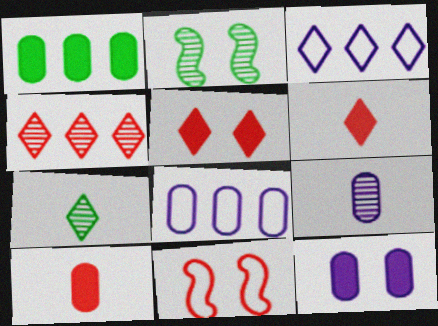[[1, 10, 12], 
[2, 3, 10], 
[2, 4, 9], 
[2, 6, 8], 
[3, 5, 7], 
[4, 10, 11], 
[8, 9, 12]]